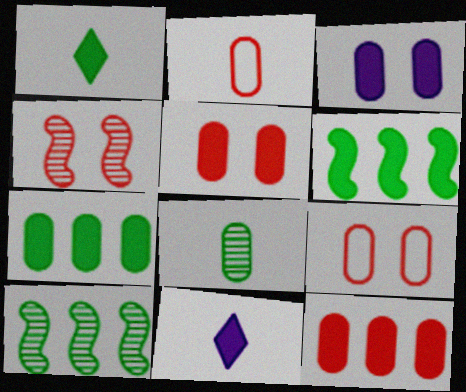[[5, 6, 11], 
[9, 10, 11]]